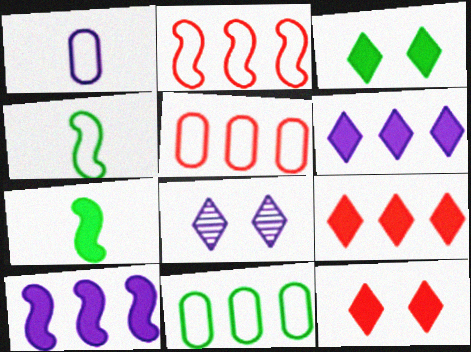[[1, 8, 10], 
[5, 7, 8]]